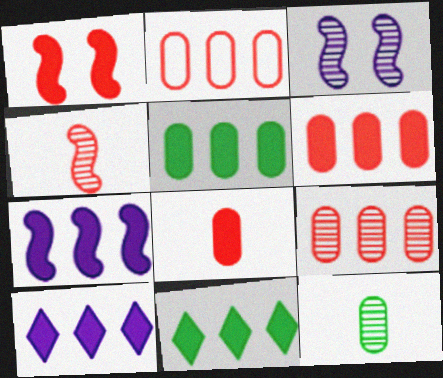[[2, 6, 9], 
[6, 7, 11]]